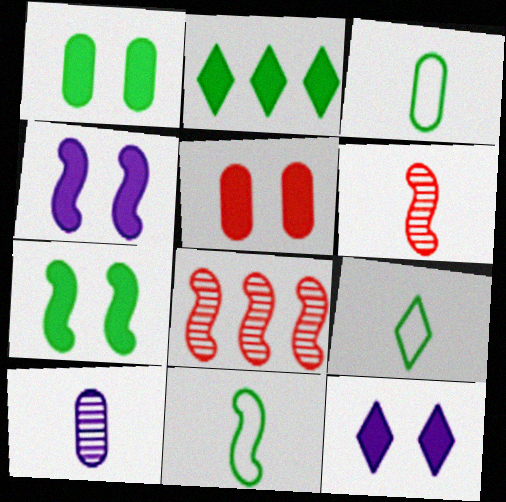[[3, 8, 12], 
[3, 9, 11], 
[4, 8, 11], 
[5, 7, 12]]